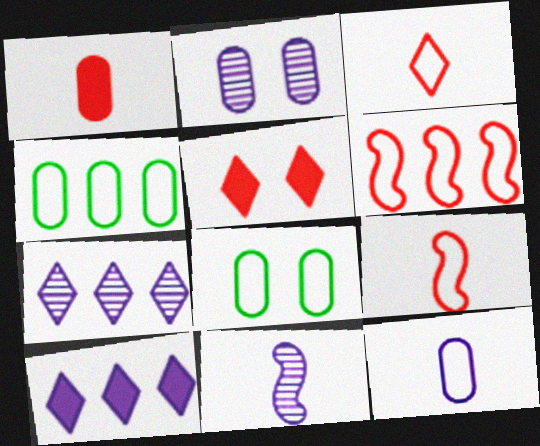[[1, 2, 4], 
[2, 7, 11], 
[4, 5, 11]]